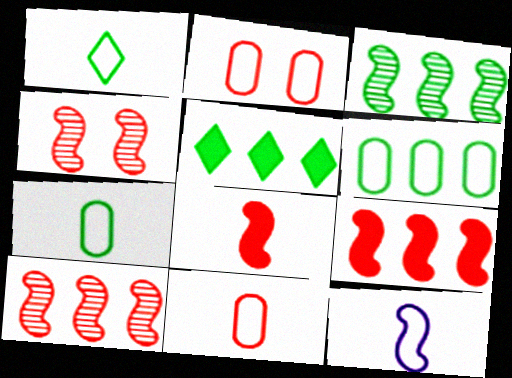[[1, 11, 12], 
[3, 5, 6]]